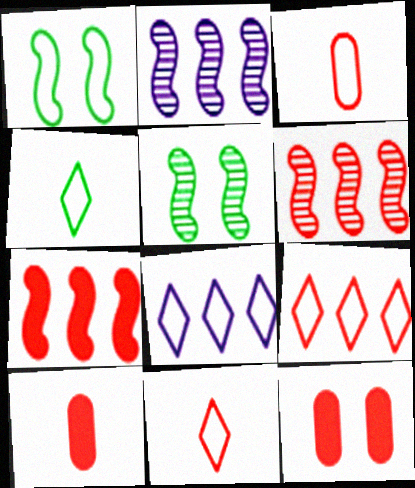[[1, 3, 8], 
[2, 4, 12], 
[5, 8, 10], 
[6, 11, 12]]